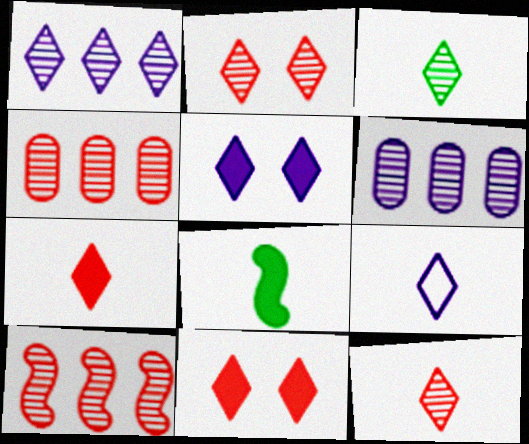[[1, 2, 3], 
[1, 5, 9], 
[3, 7, 9]]